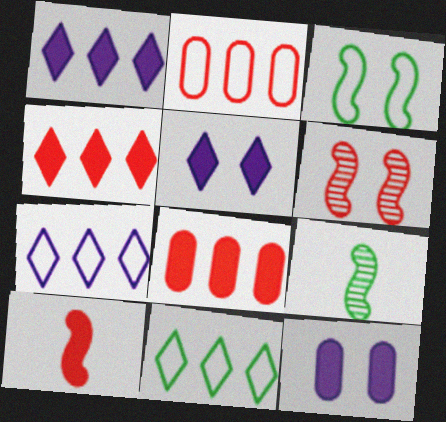[[2, 5, 9]]